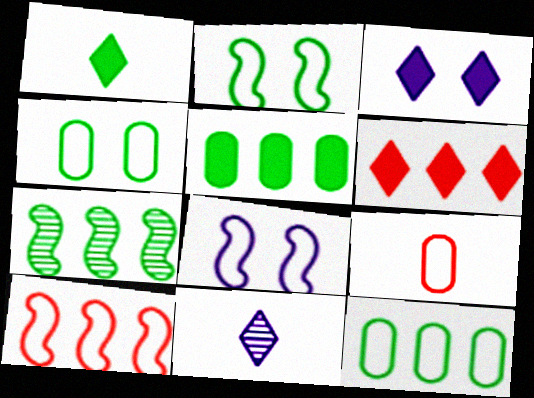[[1, 3, 6], 
[1, 4, 7], 
[3, 7, 9]]